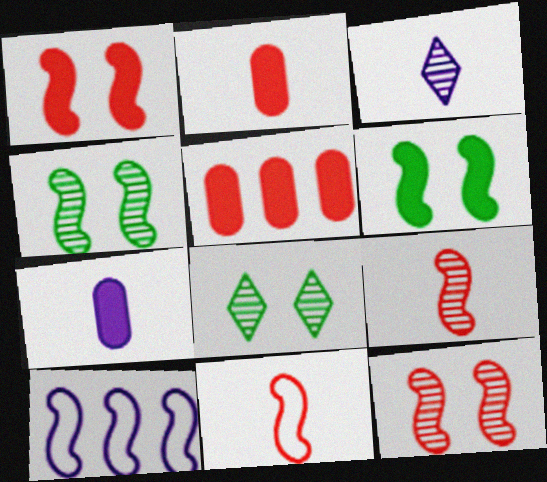[[2, 8, 10], 
[6, 9, 10]]